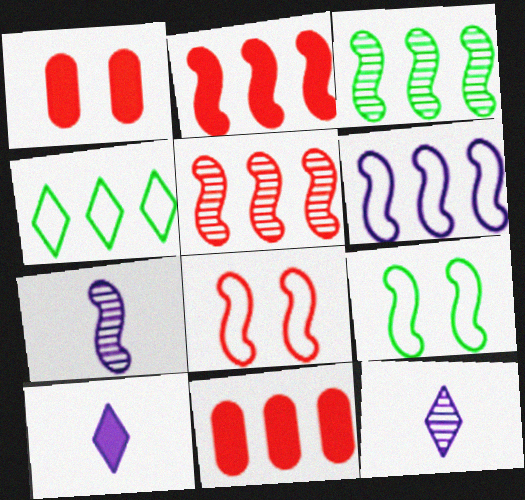[[1, 4, 7], 
[2, 3, 6], 
[2, 7, 9], 
[9, 11, 12]]